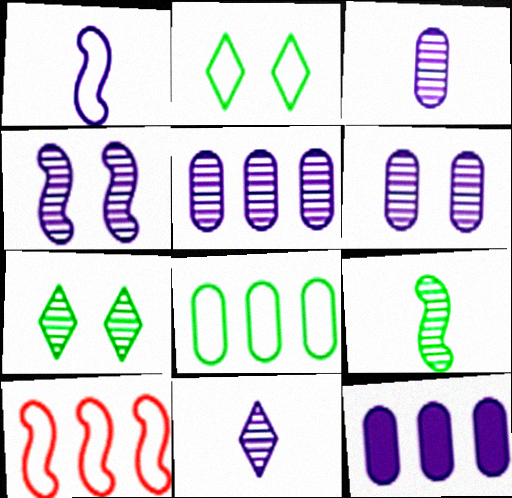[[3, 5, 6], 
[4, 5, 11]]